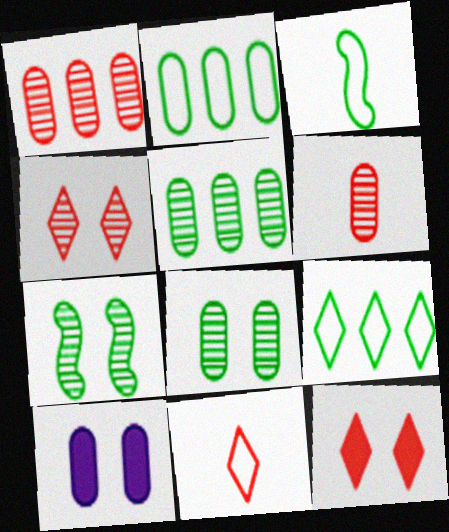[[2, 6, 10]]